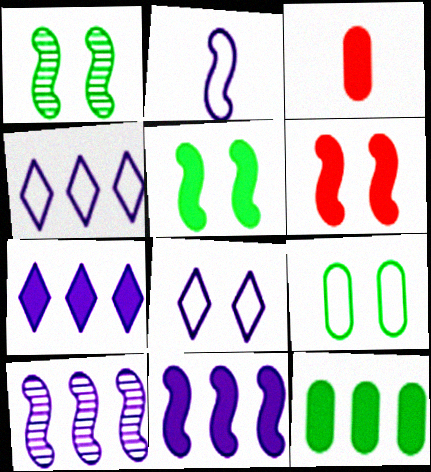[[1, 3, 4], 
[3, 5, 7]]